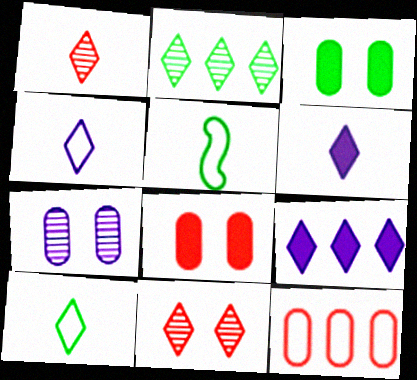[[1, 6, 10], 
[2, 3, 5], 
[9, 10, 11]]